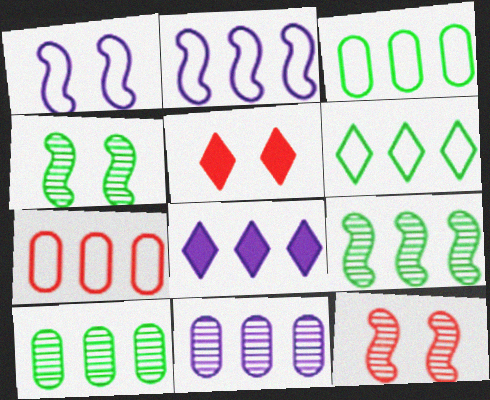[[2, 6, 7], 
[2, 8, 11], 
[7, 8, 9]]